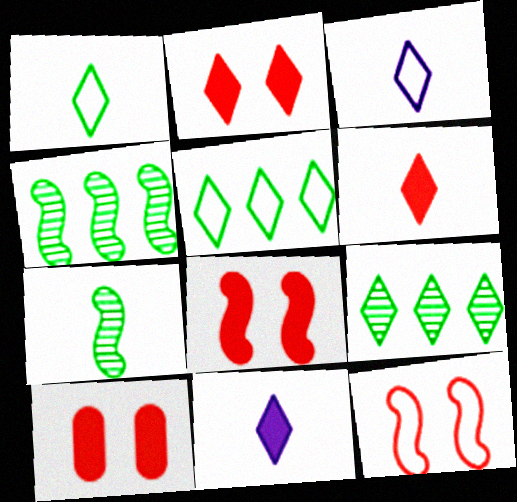[[2, 3, 9], 
[2, 8, 10], 
[3, 4, 10]]